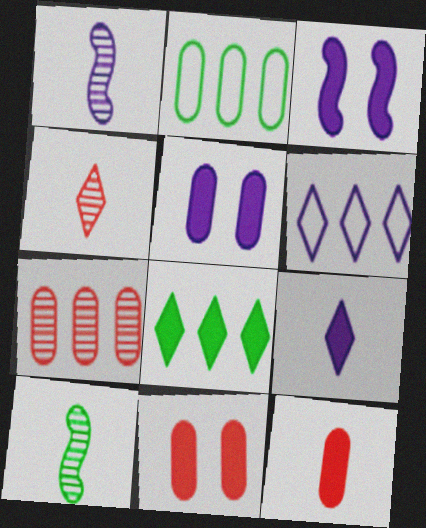[[1, 5, 6], 
[2, 3, 4], 
[3, 8, 12], 
[6, 10, 11]]